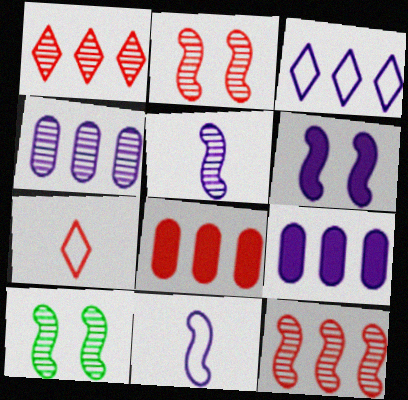[[2, 7, 8], 
[5, 10, 12], 
[7, 9, 10]]